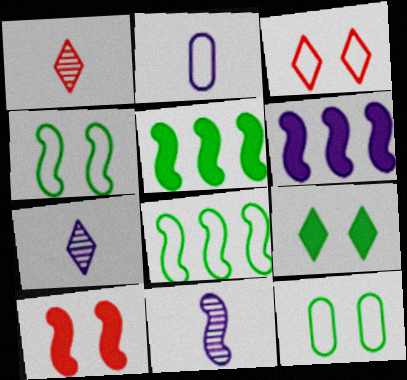[[1, 6, 12], 
[2, 3, 8], 
[8, 10, 11]]